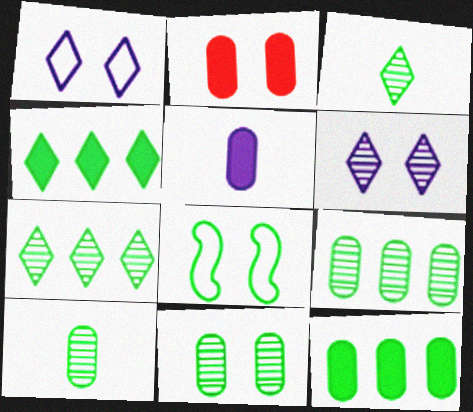[[2, 5, 12], 
[2, 6, 8], 
[3, 8, 12], 
[4, 8, 10], 
[9, 10, 11]]